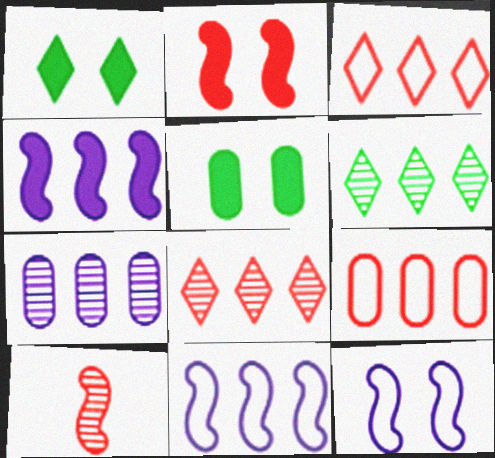[[4, 6, 9]]